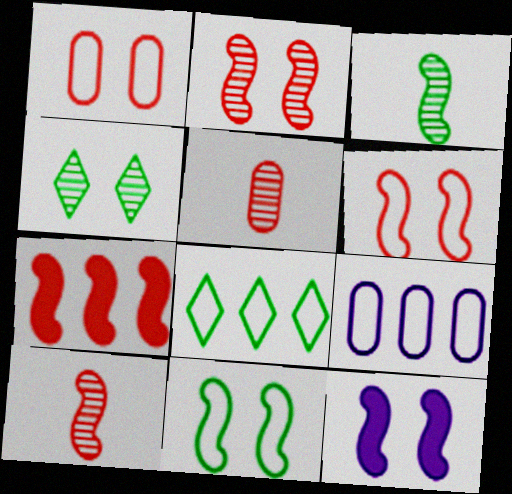[[1, 4, 12], 
[2, 11, 12], 
[5, 8, 12], 
[6, 7, 10]]